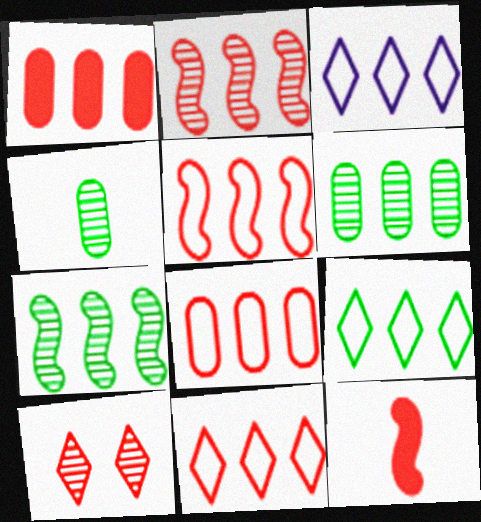[[1, 2, 11], 
[1, 3, 7], 
[3, 9, 11], 
[5, 8, 11], 
[8, 10, 12]]